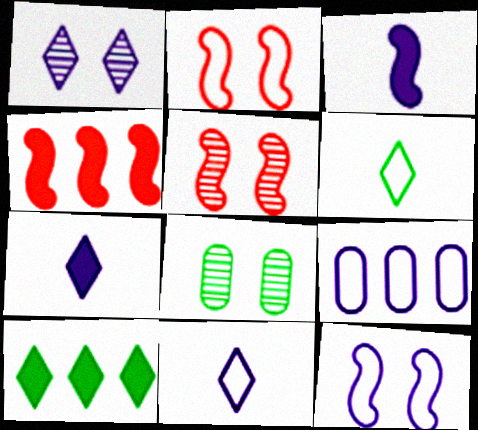[[1, 3, 9], 
[1, 5, 8], 
[2, 6, 9], 
[4, 8, 11], 
[9, 11, 12]]